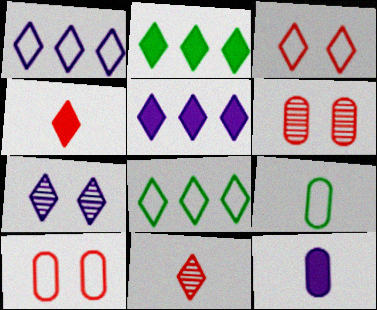[[4, 7, 8]]